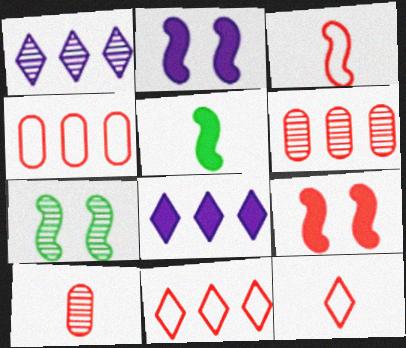[[1, 7, 10], 
[6, 9, 12], 
[9, 10, 11]]